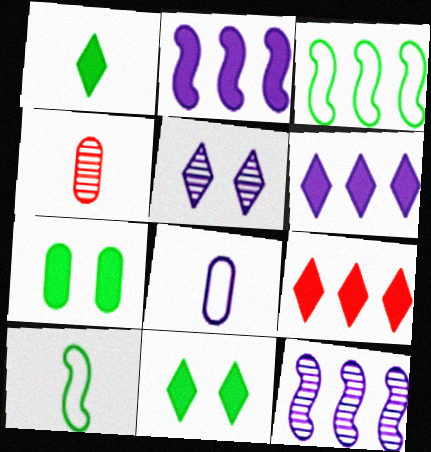[[2, 5, 8]]